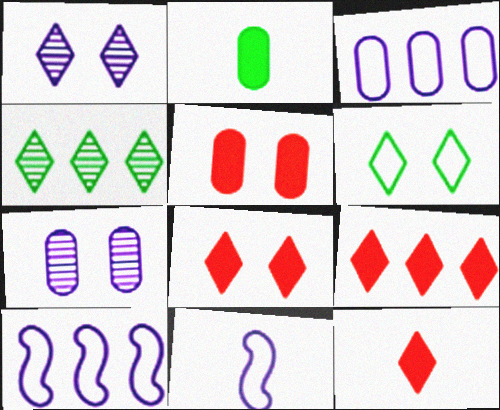[[1, 6, 8], 
[4, 5, 11], 
[8, 9, 12]]